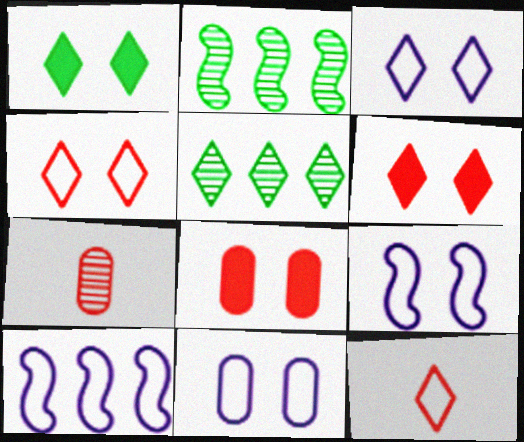[[1, 7, 10], 
[3, 9, 11]]